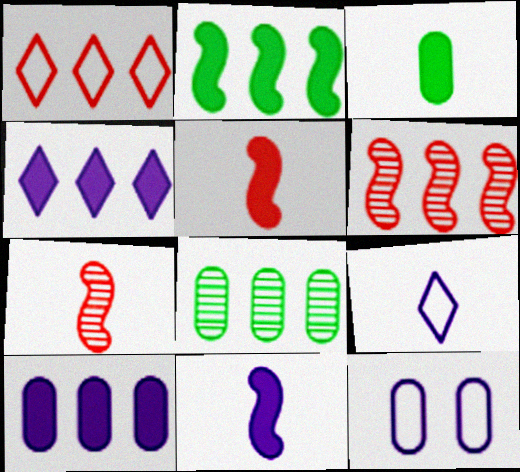[[3, 7, 9]]